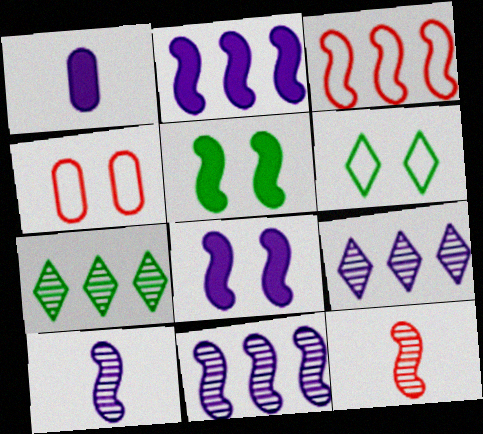[[3, 5, 10]]